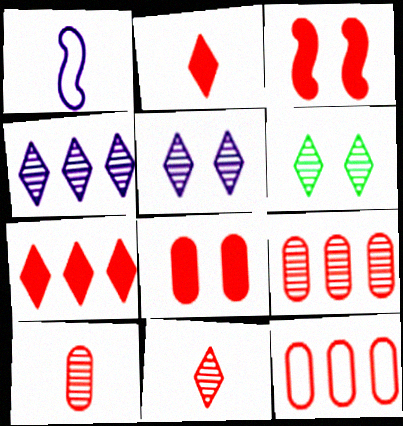[[3, 11, 12], 
[4, 6, 11], 
[8, 10, 12]]